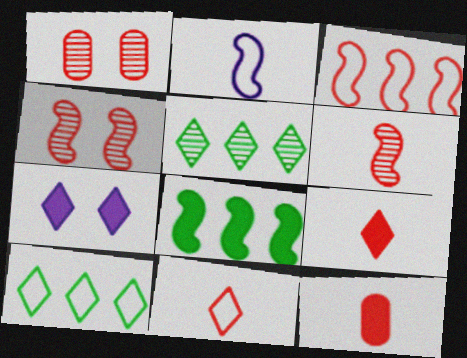[[1, 3, 9], 
[2, 4, 8], 
[5, 7, 11], 
[6, 11, 12], 
[7, 8, 12]]